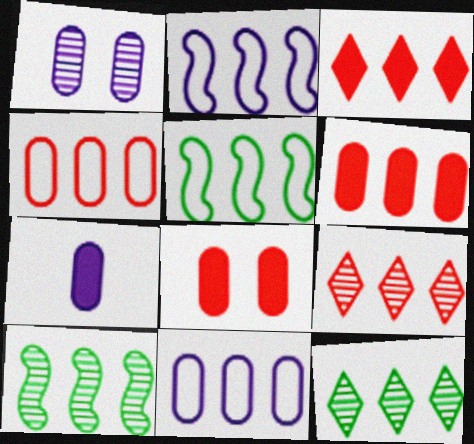[[1, 7, 11], 
[2, 6, 12], 
[3, 10, 11]]